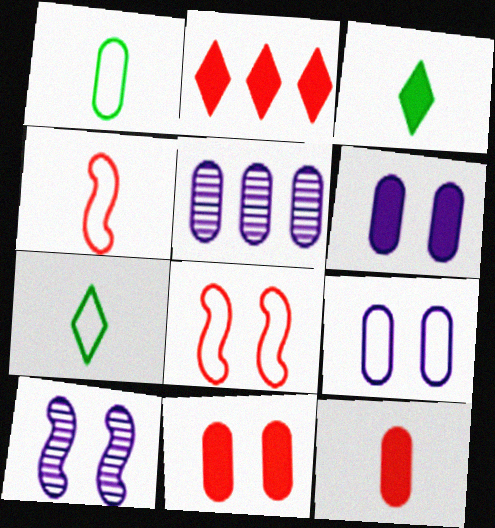[[1, 2, 10], 
[1, 5, 11], 
[3, 5, 8]]